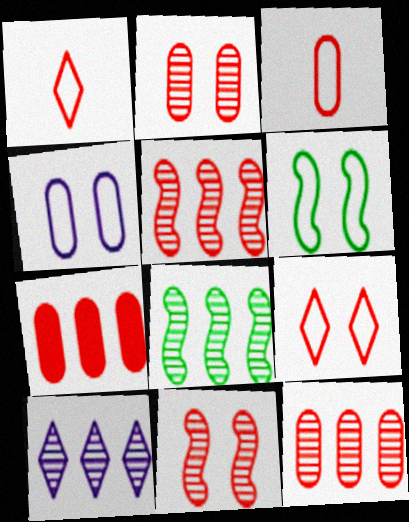[[1, 7, 11], 
[2, 3, 7], 
[4, 6, 9], 
[8, 10, 12]]